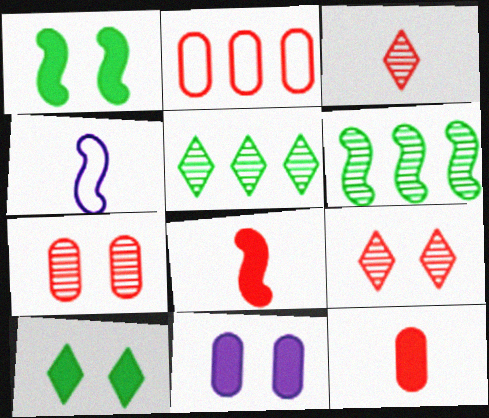[[2, 7, 12], 
[2, 8, 9]]